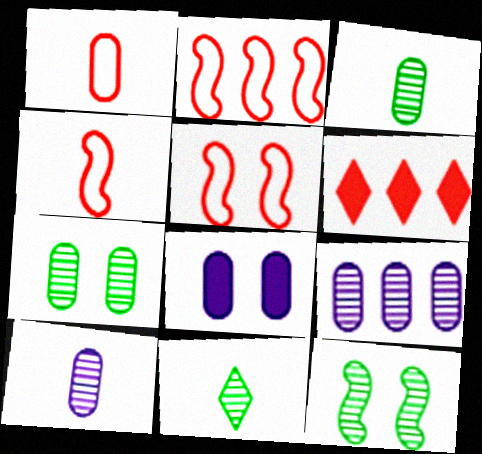[[2, 4, 5], 
[2, 8, 11]]